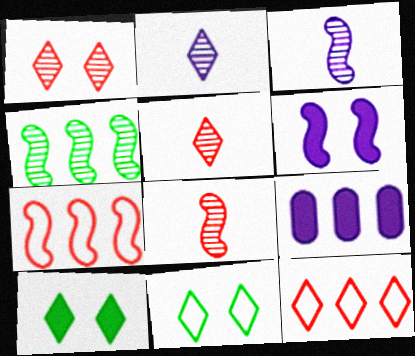[[2, 10, 12], 
[4, 9, 12], 
[8, 9, 11]]